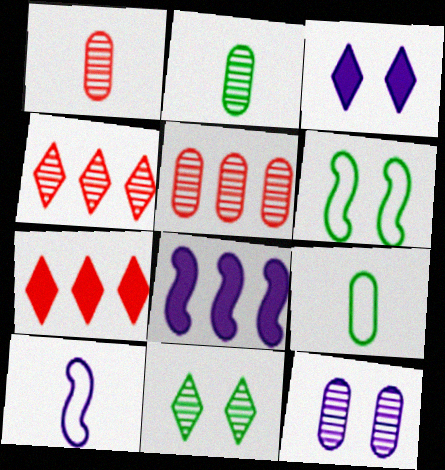[[2, 5, 12]]